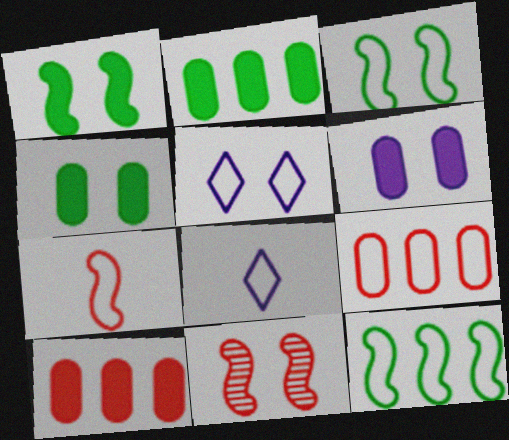[[2, 8, 11], 
[3, 8, 9], 
[4, 5, 11]]